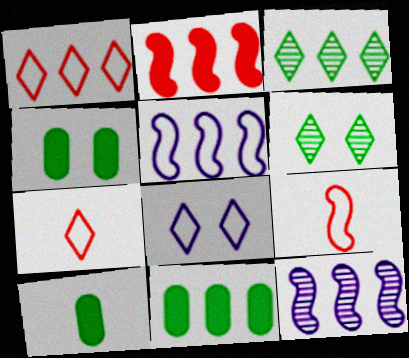[[1, 11, 12], 
[4, 7, 12], 
[4, 10, 11]]